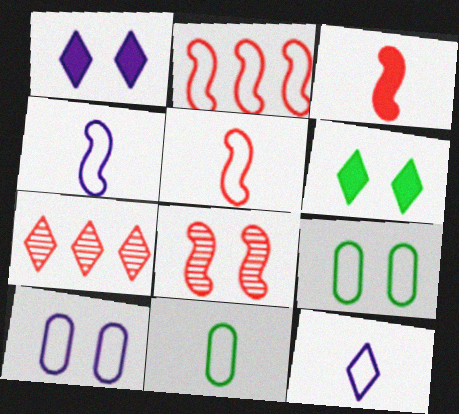[[1, 8, 9], 
[2, 3, 8], 
[2, 9, 12], 
[5, 11, 12], 
[6, 7, 12], 
[6, 8, 10]]